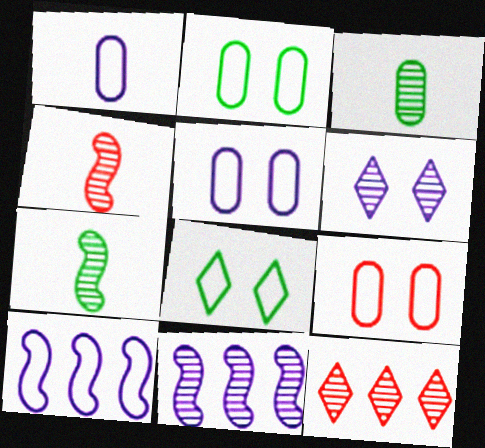[[2, 5, 9]]